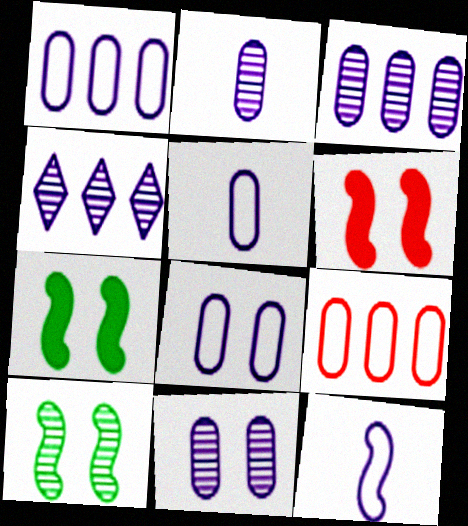[[1, 5, 8], 
[2, 3, 11]]